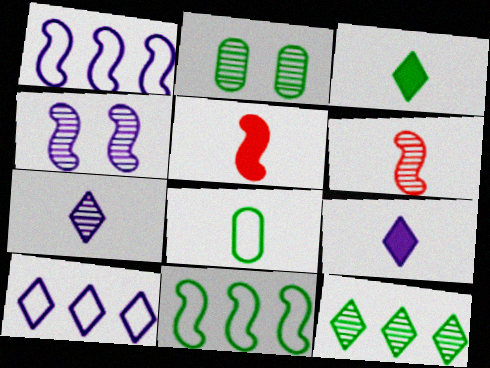[[2, 3, 11], 
[2, 5, 10], 
[4, 5, 11], 
[5, 7, 8], 
[6, 8, 9]]